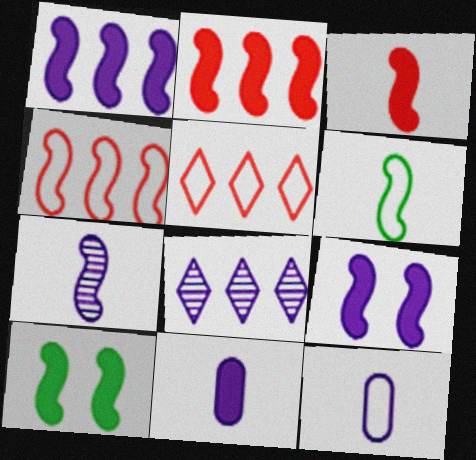[[1, 3, 10], 
[3, 6, 7], 
[4, 7, 10], 
[8, 9, 12]]